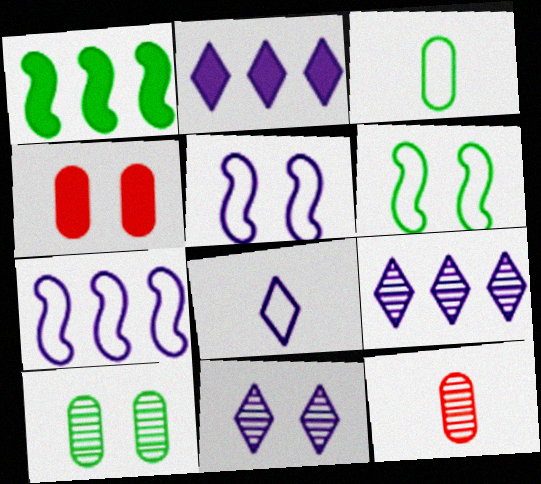[[2, 6, 12], 
[2, 8, 11], 
[4, 6, 11]]